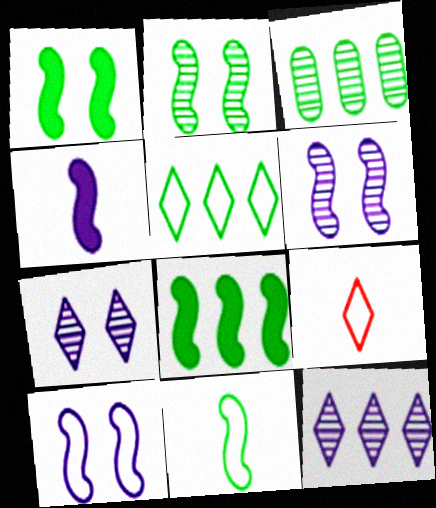[[2, 8, 11], 
[3, 5, 8]]